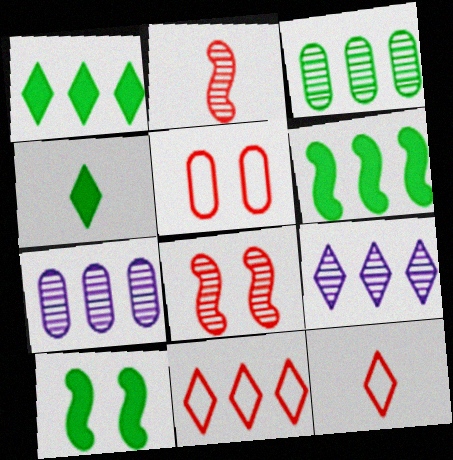[[1, 9, 11], 
[6, 7, 11], 
[7, 10, 12]]